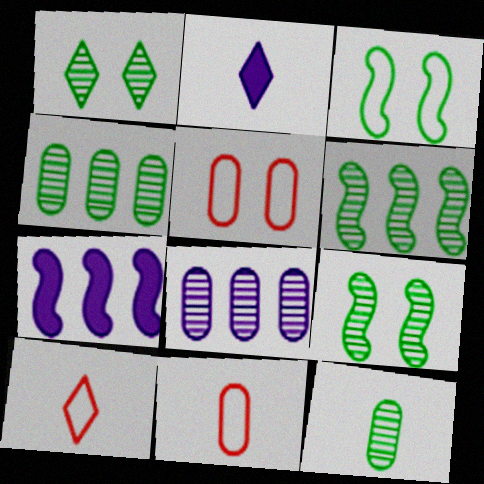[[1, 6, 12], 
[1, 7, 11], 
[2, 5, 6]]